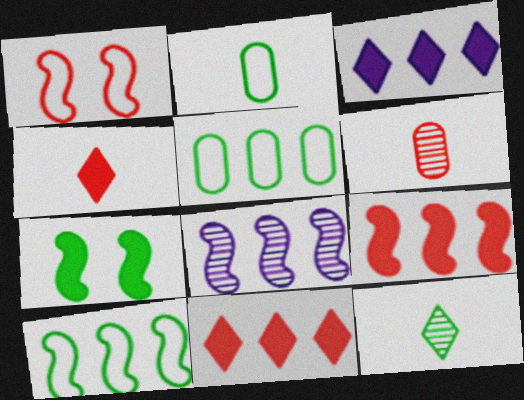[[1, 6, 11], 
[5, 7, 12], 
[5, 8, 11], 
[8, 9, 10]]